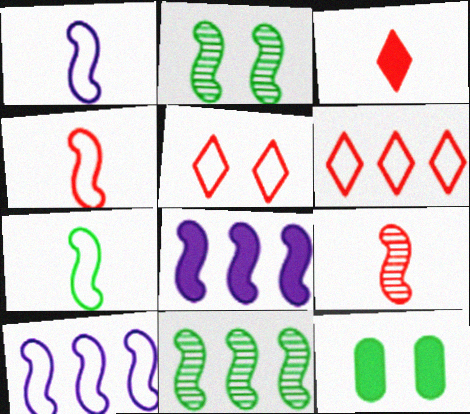[[1, 4, 7], 
[2, 4, 8], 
[3, 8, 12]]